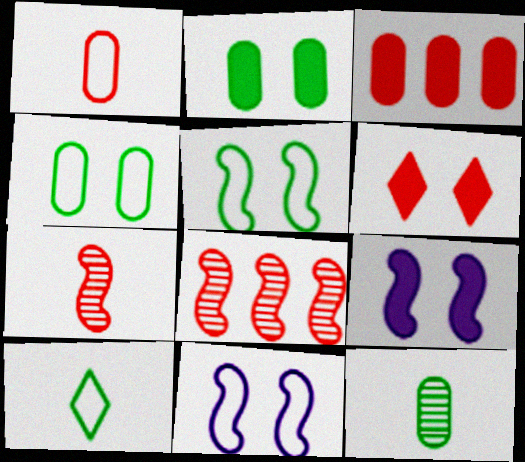[[1, 6, 8], 
[2, 6, 9]]